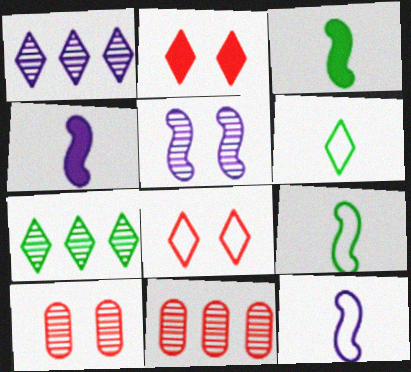[[1, 2, 6]]